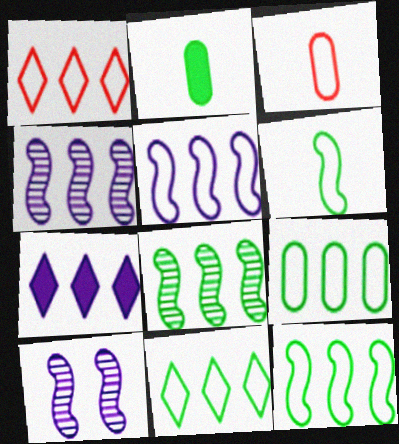[[1, 2, 10], 
[1, 5, 9], 
[9, 11, 12]]